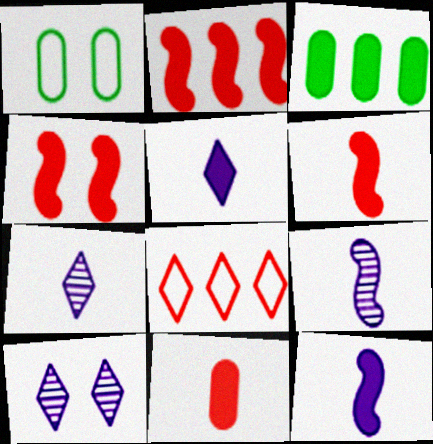[[1, 2, 7], 
[1, 4, 10], 
[2, 4, 6], 
[3, 4, 5]]